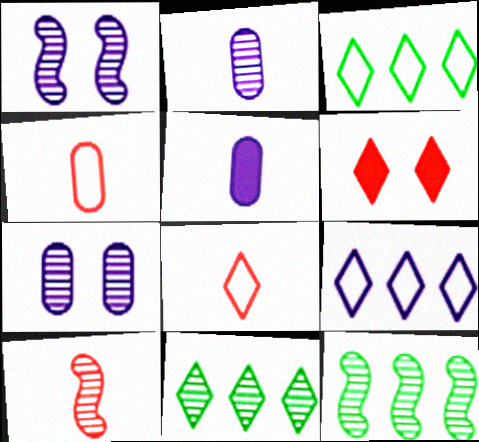[[1, 5, 9], 
[1, 10, 12], 
[7, 10, 11]]